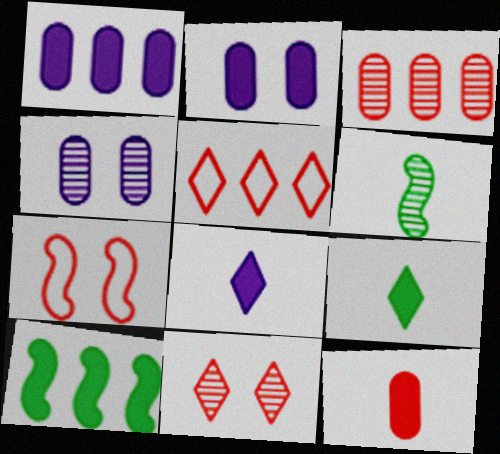[[2, 5, 6]]